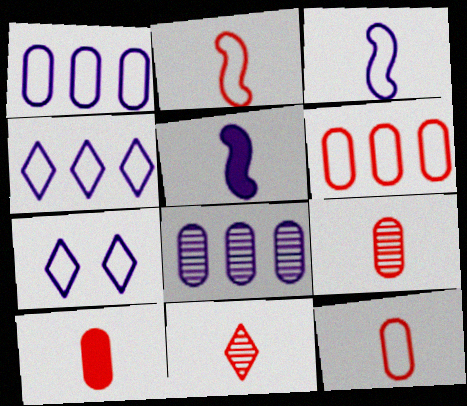[[1, 3, 7], 
[2, 10, 11], 
[5, 7, 8], 
[9, 10, 12]]